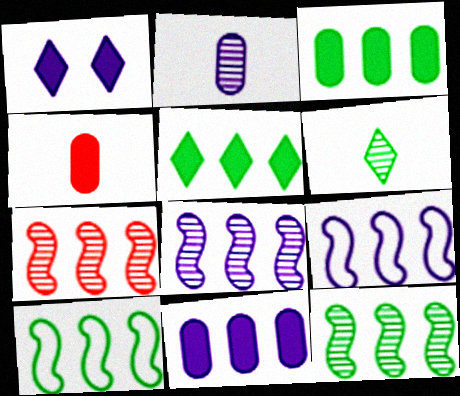[[1, 2, 9], 
[7, 8, 12]]